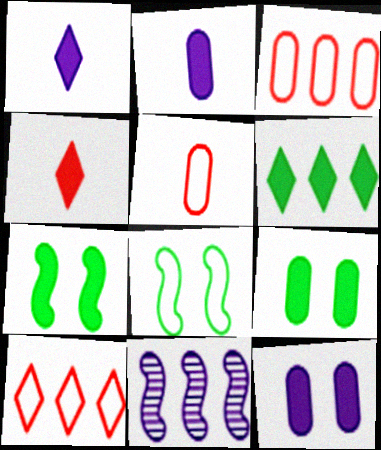[[3, 6, 11]]